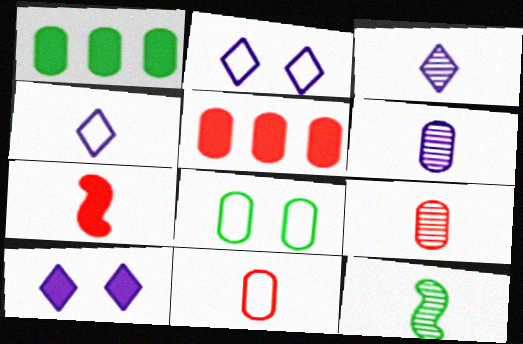[[1, 7, 10], 
[2, 5, 12], 
[3, 9, 12], 
[5, 6, 8]]